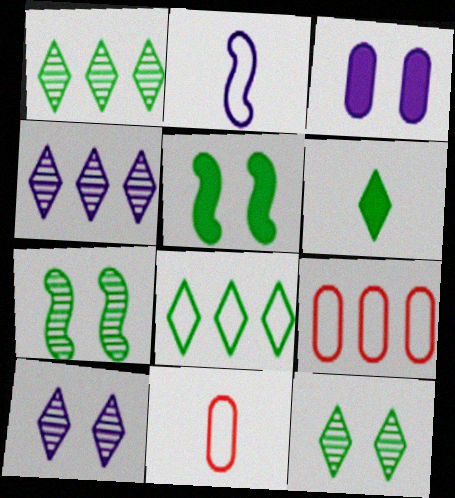[[2, 3, 4], 
[4, 5, 11], 
[6, 8, 12]]